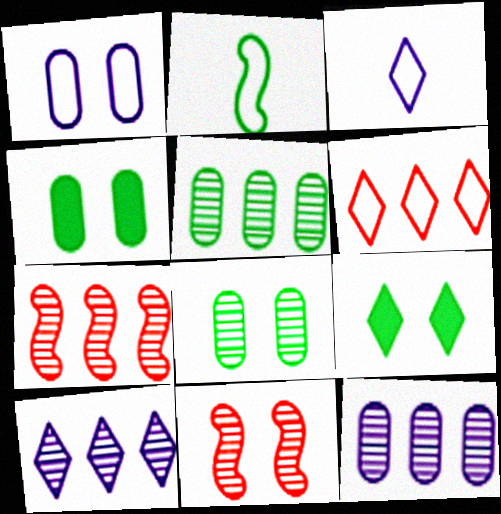[[1, 2, 6], 
[1, 9, 11], 
[2, 5, 9], 
[3, 4, 7], 
[5, 7, 10]]